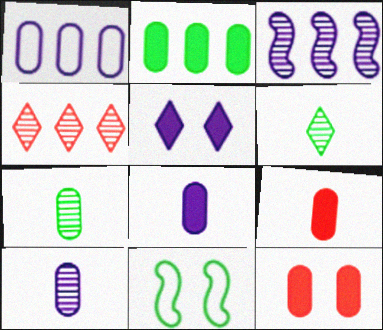[[1, 7, 12], 
[2, 6, 11], 
[2, 8, 12], 
[4, 8, 11]]